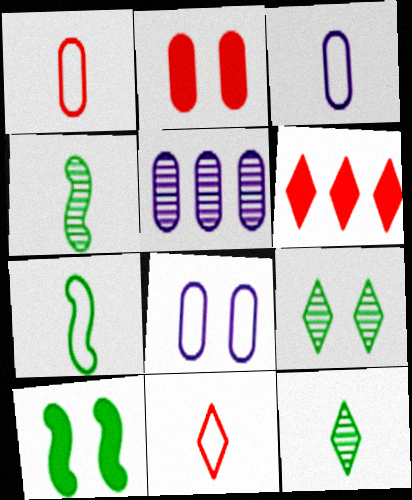[[3, 7, 11], 
[4, 6, 8], 
[5, 10, 11]]